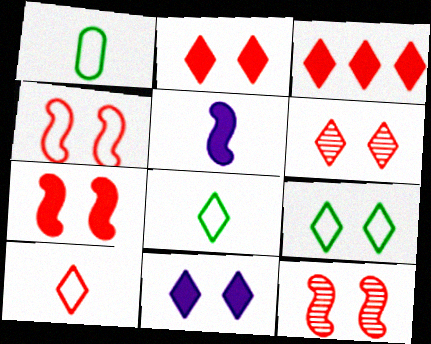[[3, 6, 10], 
[4, 7, 12], 
[6, 9, 11]]